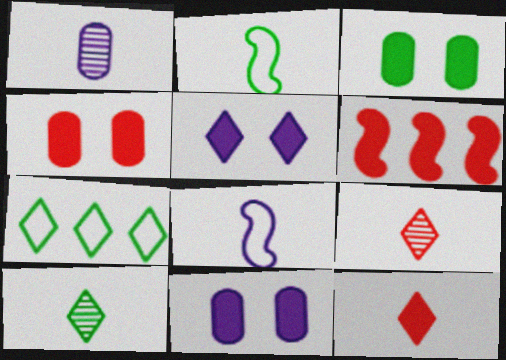[[1, 2, 12], 
[3, 4, 11], 
[4, 6, 12], 
[5, 7, 9]]